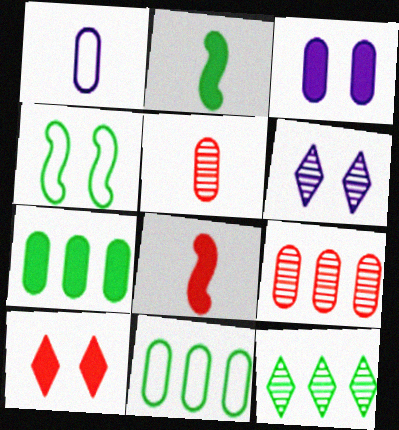[[3, 5, 11], 
[6, 8, 11]]